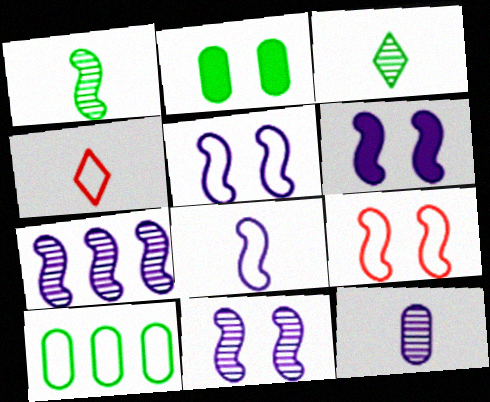[[2, 4, 7], 
[4, 5, 10], 
[5, 6, 11], 
[6, 7, 8]]